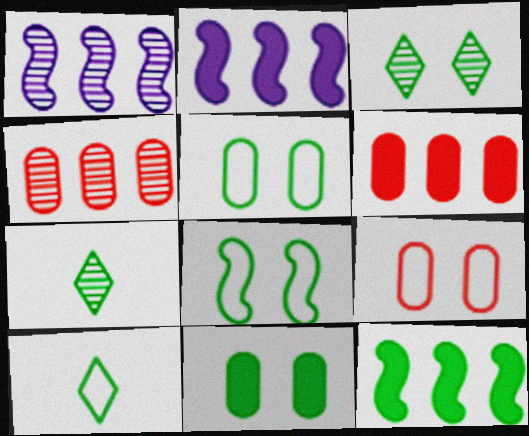[[2, 7, 9], 
[3, 8, 11], 
[5, 7, 12]]